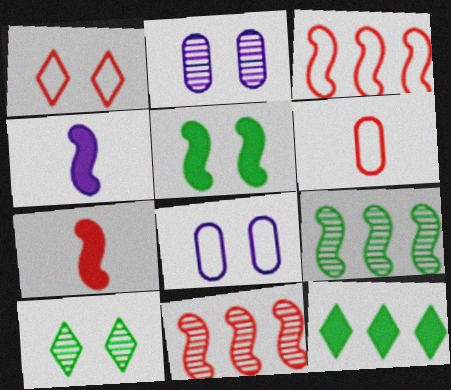[[1, 2, 5], 
[1, 3, 6]]